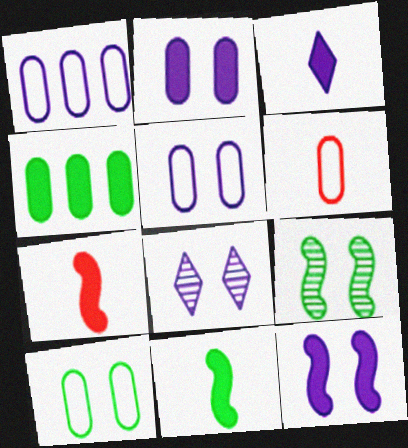[[1, 6, 10], 
[5, 8, 12]]